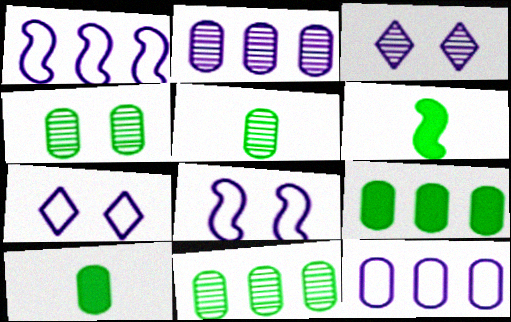[[4, 5, 11]]